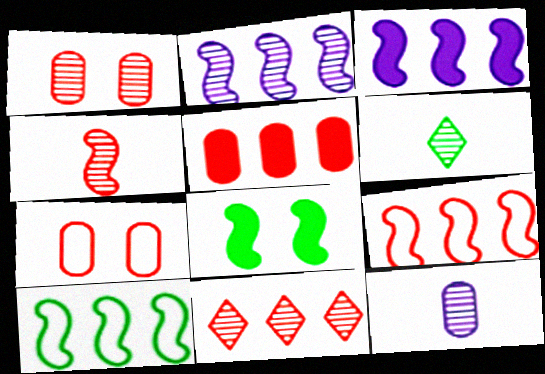[[1, 2, 6], 
[1, 4, 11], 
[3, 6, 7], 
[4, 6, 12], 
[5, 9, 11]]